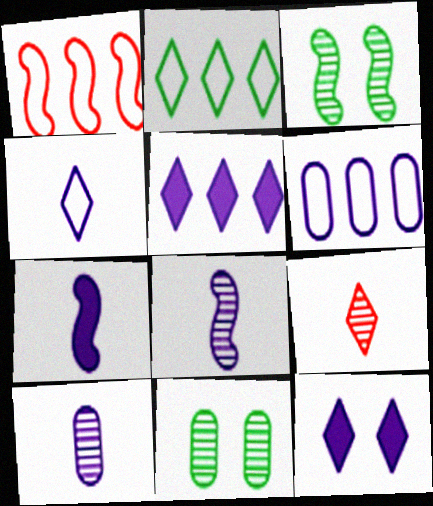[[1, 2, 6], 
[1, 3, 7], 
[2, 9, 12], 
[4, 7, 10], 
[6, 8, 12]]